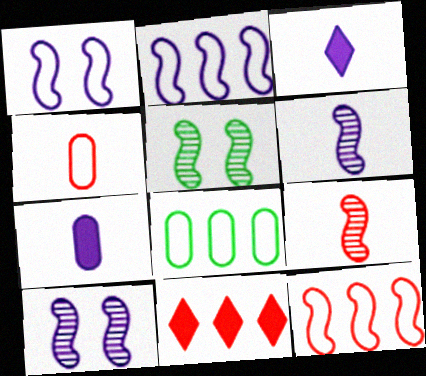[]